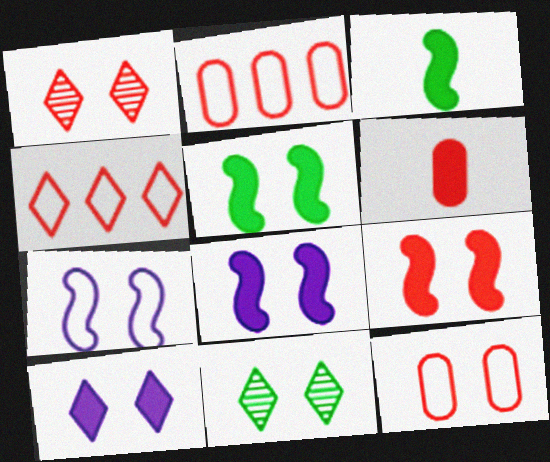[[1, 9, 12], 
[5, 8, 9], 
[8, 11, 12]]